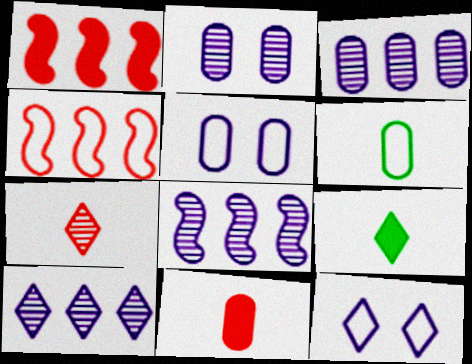[[2, 4, 9], 
[3, 8, 10], 
[4, 6, 12]]